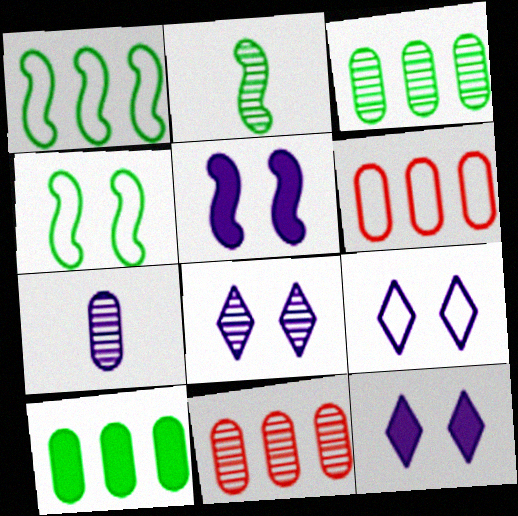[[2, 6, 12], 
[2, 8, 11], 
[8, 9, 12]]